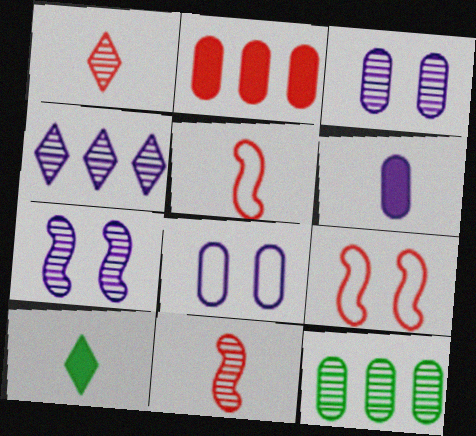[[1, 2, 9], 
[1, 7, 12]]